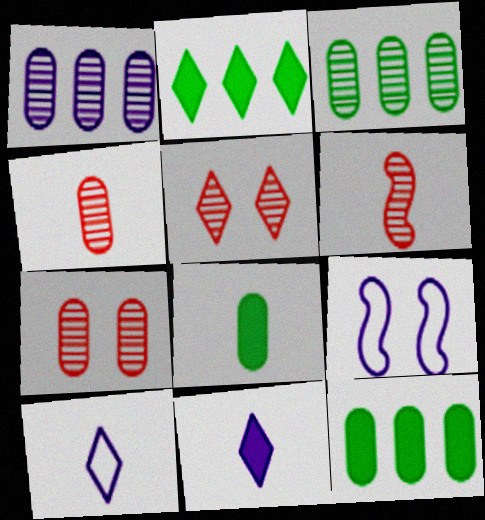[[1, 9, 11], 
[2, 4, 9], 
[2, 5, 10], 
[6, 8, 10]]